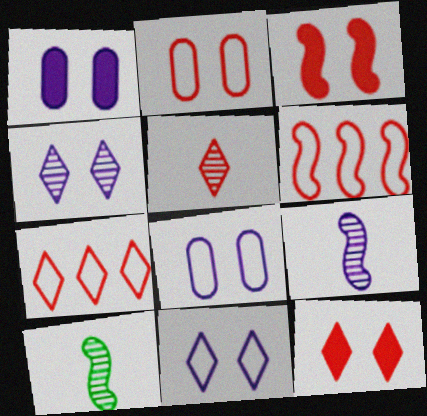[[1, 7, 10], 
[5, 7, 12]]